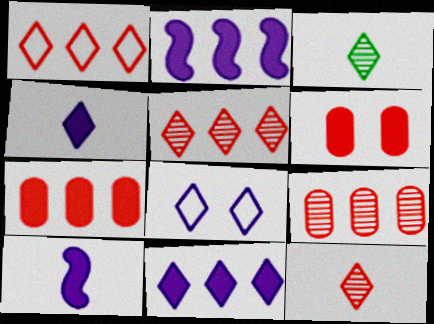[]